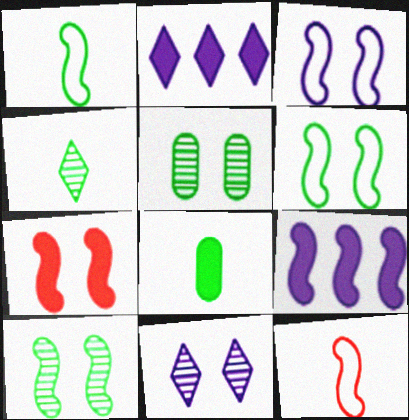[[1, 4, 8], 
[2, 5, 12], 
[2, 7, 8], 
[3, 7, 10], 
[9, 10, 12]]